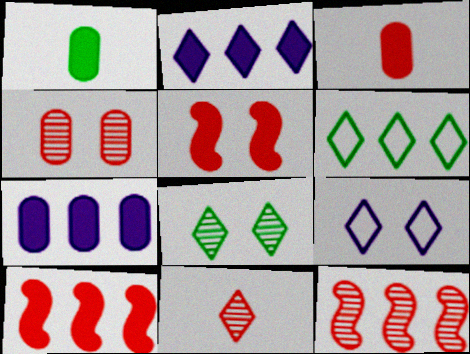[[1, 2, 5], 
[1, 9, 12], 
[4, 11, 12], 
[6, 7, 12]]